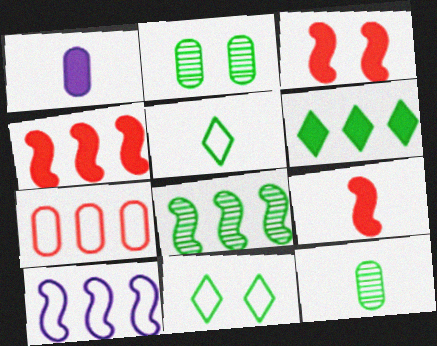[[1, 2, 7], 
[1, 3, 6], 
[3, 4, 9], 
[4, 8, 10]]